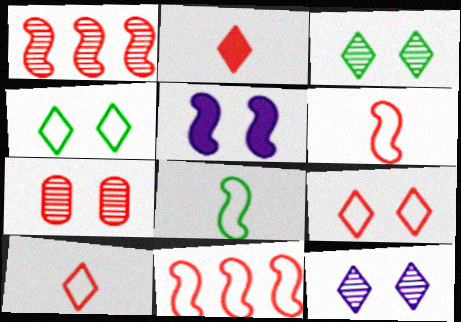[[1, 5, 8], 
[2, 7, 11], 
[4, 5, 7]]